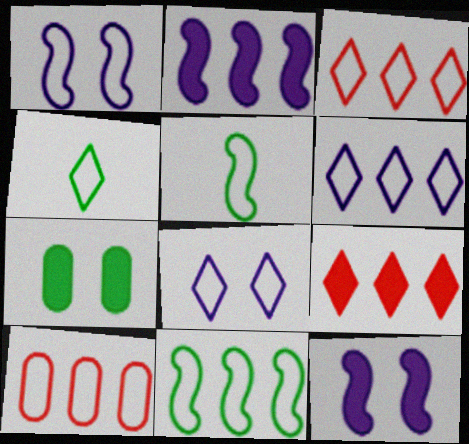[[1, 4, 10], 
[3, 4, 8], 
[5, 8, 10], 
[6, 10, 11]]